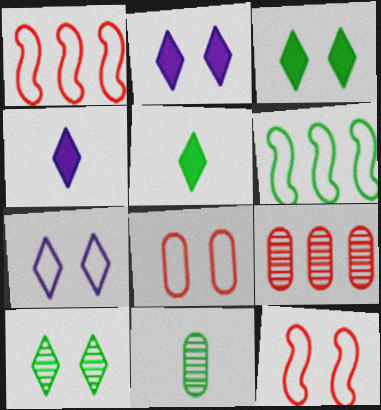[[1, 2, 11], 
[3, 6, 11]]